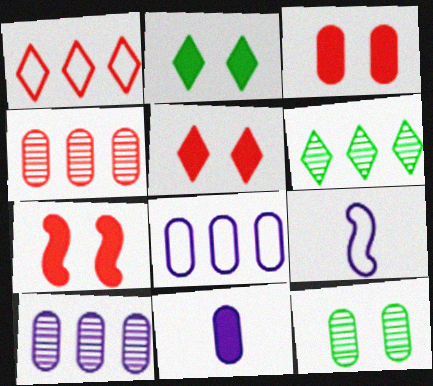[[2, 4, 9], 
[3, 5, 7], 
[3, 6, 9]]